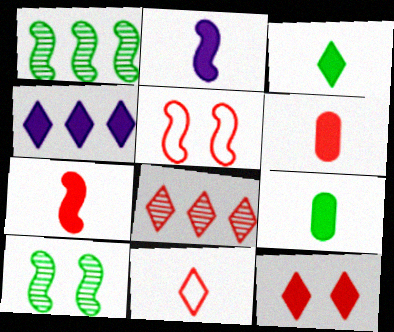[[1, 2, 5], 
[2, 3, 6], 
[3, 4, 12], 
[5, 6, 8], 
[8, 11, 12]]